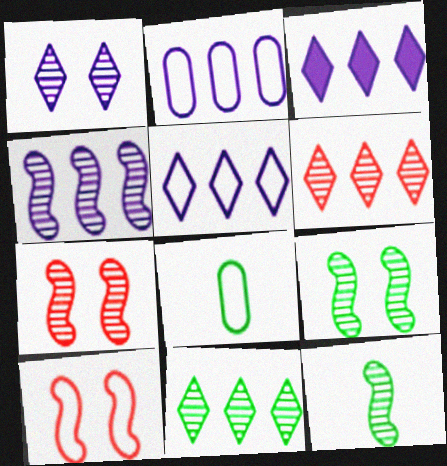[[2, 3, 4], 
[3, 7, 8], 
[4, 7, 12], 
[5, 8, 10]]